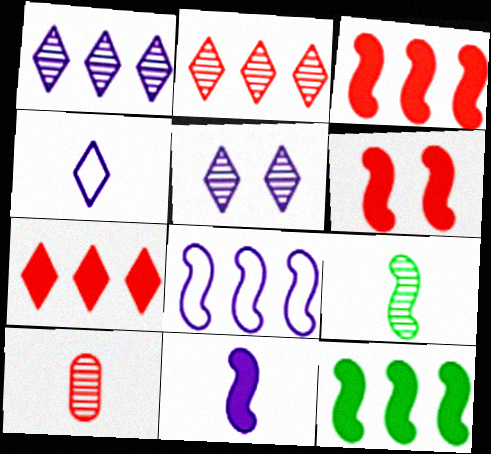[[6, 8, 9], 
[6, 11, 12]]